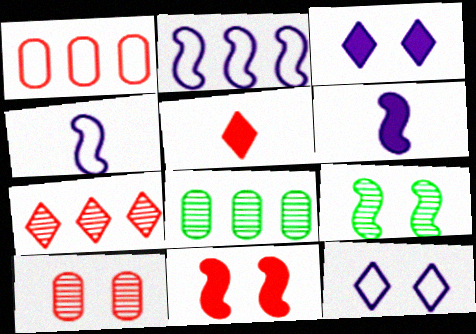[]